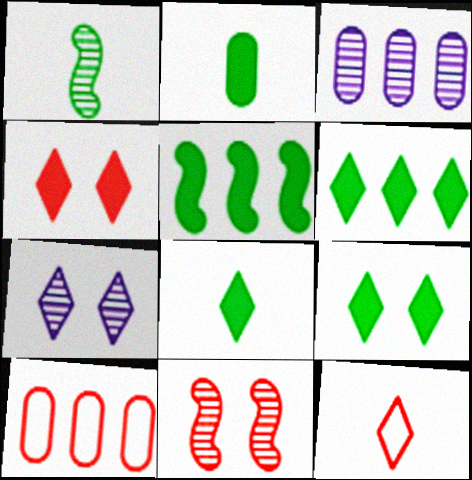[[2, 5, 9], 
[6, 7, 12], 
[6, 8, 9]]